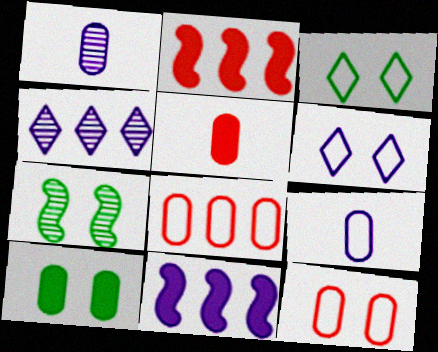[[1, 2, 3], 
[1, 6, 11], 
[1, 8, 10], 
[3, 7, 10]]